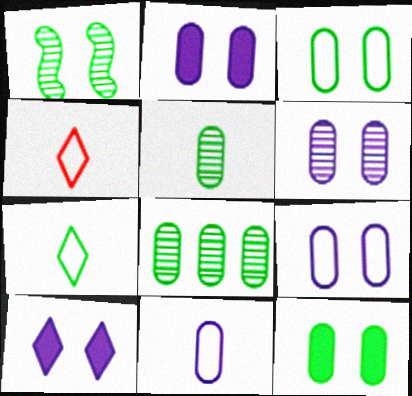[[2, 6, 9]]